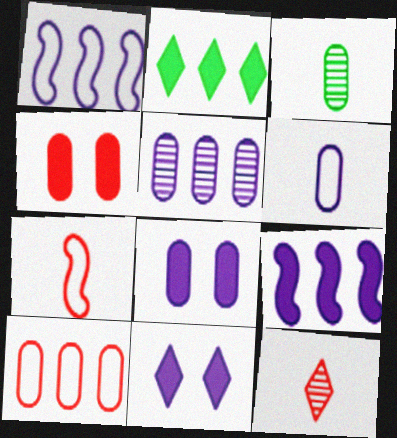[[3, 8, 10], 
[5, 6, 8]]